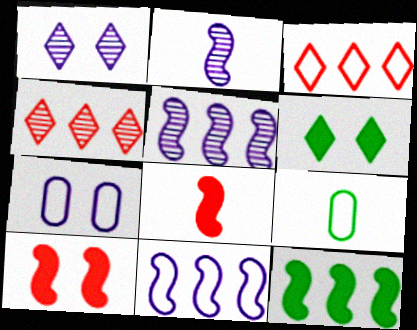[]